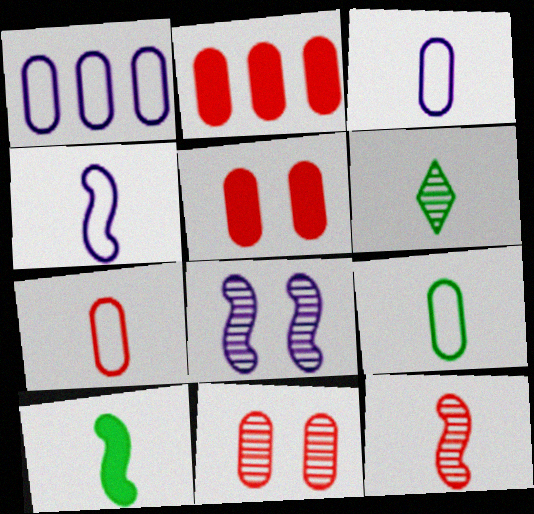[[2, 7, 11], 
[3, 7, 9], 
[4, 10, 12], 
[6, 9, 10]]